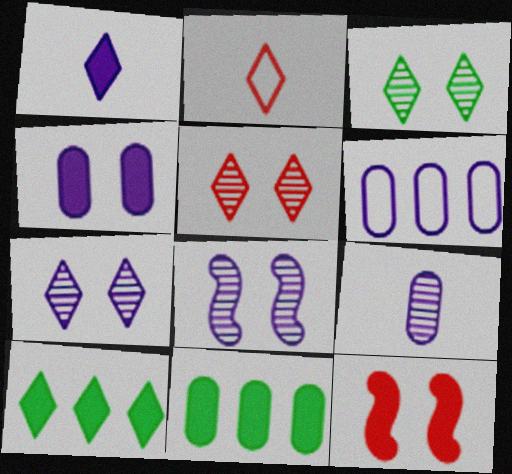[[1, 6, 8], 
[1, 11, 12], 
[2, 7, 10], 
[2, 8, 11], 
[3, 5, 7], 
[4, 6, 9]]